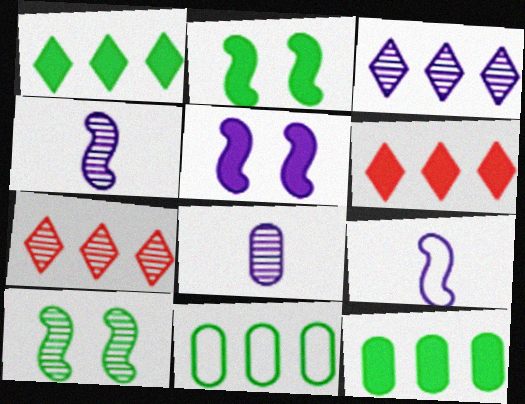[[7, 8, 10]]